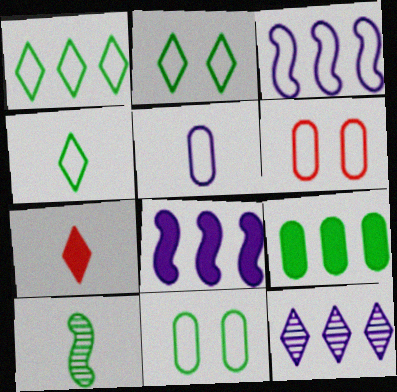[[1, 2, 4], 
[2, 7, 12], 
[2, 9, 10], 
[3, 4, 6], 
[5, 7, 10]]